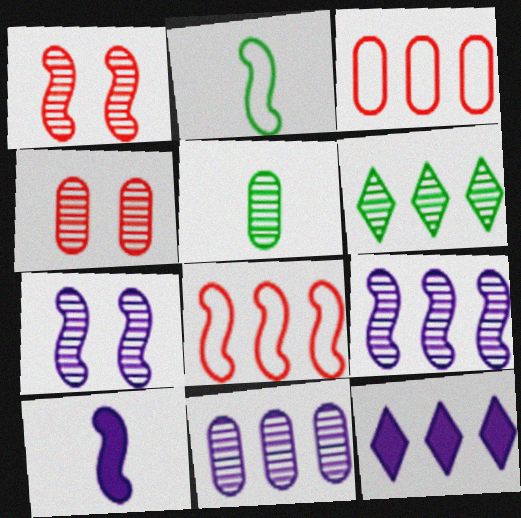[[2, 4, 12], 
[4, 5, 11]]